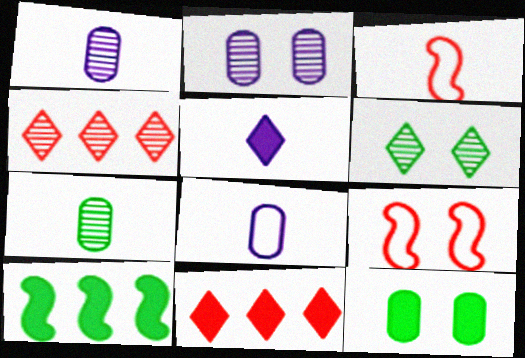[[3, 5, 7]]